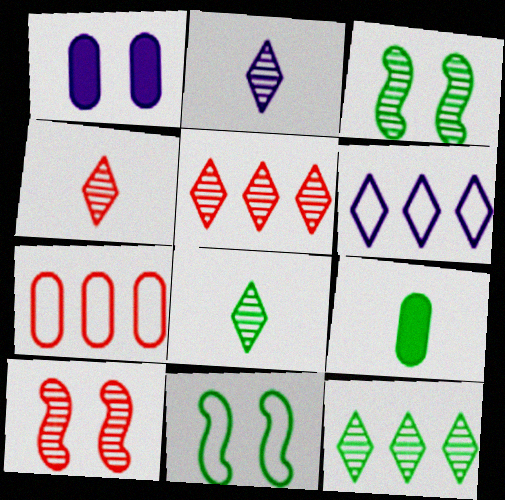[[2, 4, 8], 
[6, 9, 10], 
[9, 11, 12]]